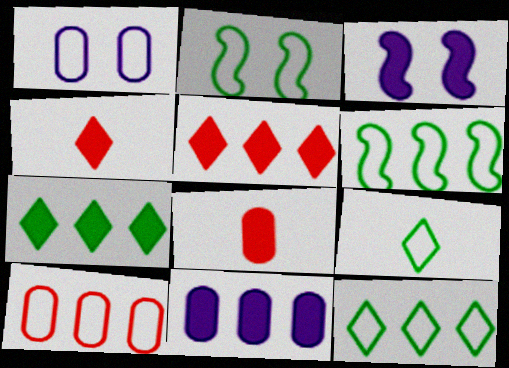[[3, 7, 8]]